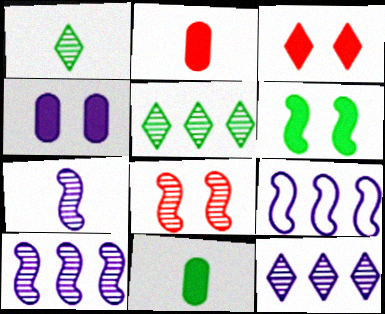[[3, 4, 6]]